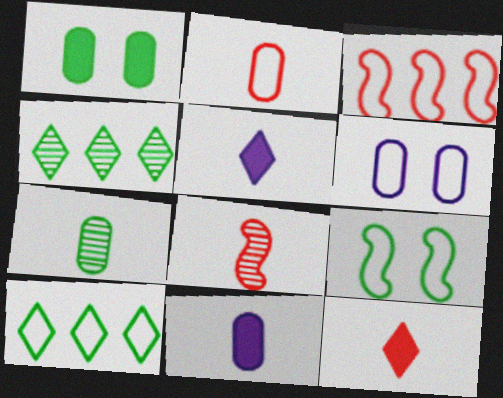[[2, 7, 11], 
[2, 8, 12]]